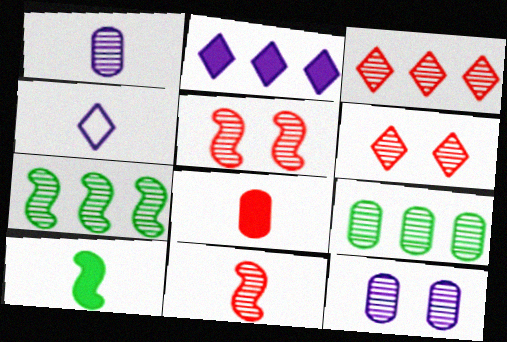[[1, 6, 7]]